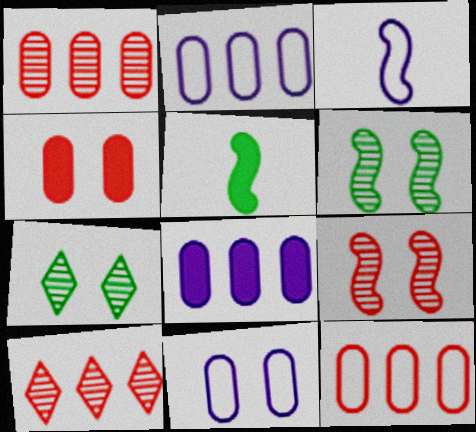[[5, 10, 11]]